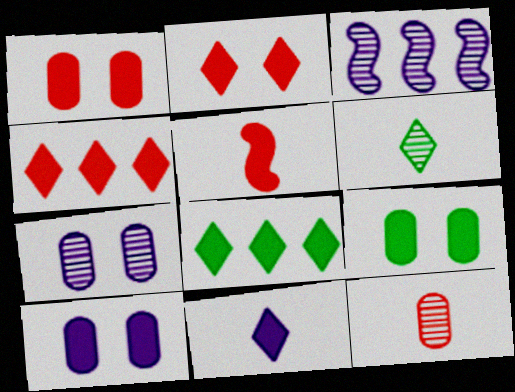[[1, 4, 5], 
[1, 9, 10], 
[2, 8, 11], 
[5, 8, 10]]